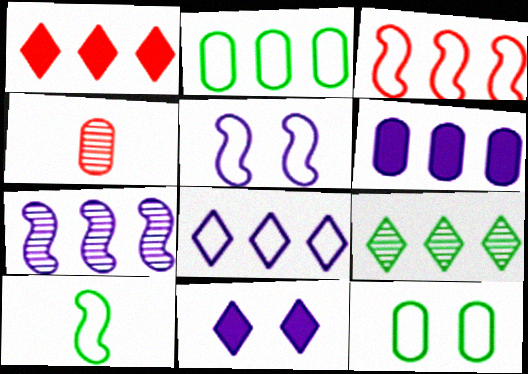[[1, 2, 7], 
[1, 8, 9], 
[2, 3, 8], 
[3, 5, 10], 
[3, 6, 9], 
[4, 6, 12], 
[6, 7, 8]]